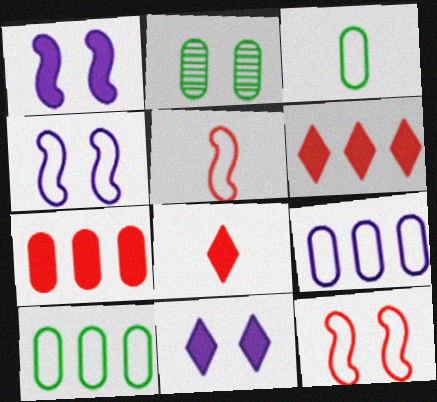[[2, 11, 12]]